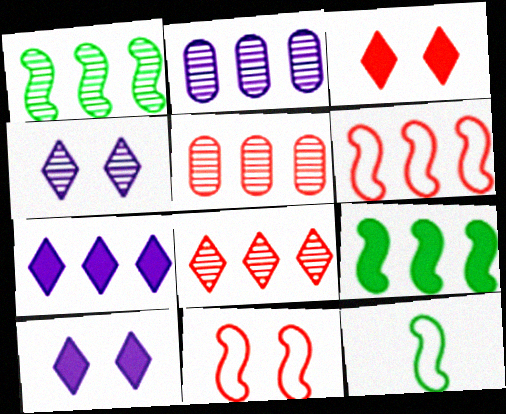[[1, 2, 8], 
[2, 3, 12], 
[5, 10, 12]]